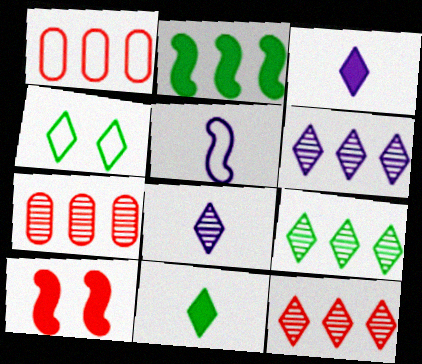[[1, 2, 6], 
[1, 4, 5], 
[3, 4, 12], 
[4, 9, 11], 
[6, 9, 12]]